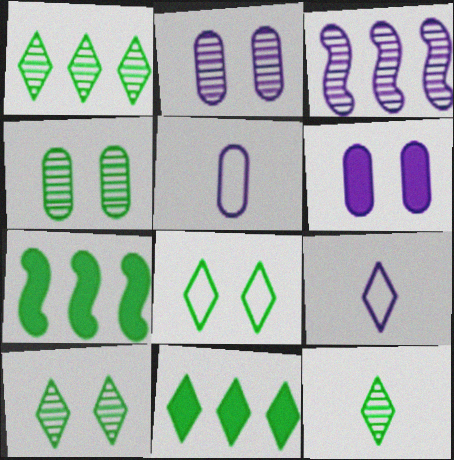[[1, 10, 12], 
[3, 6, 9], 
[8, 11, 12]]